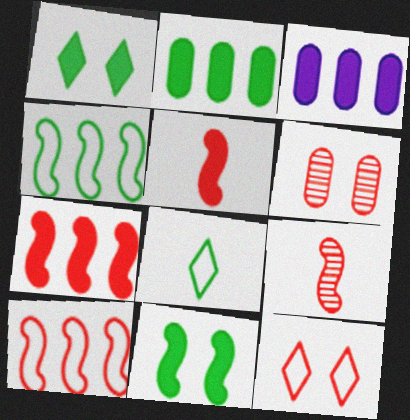[[1, 3, 5]]